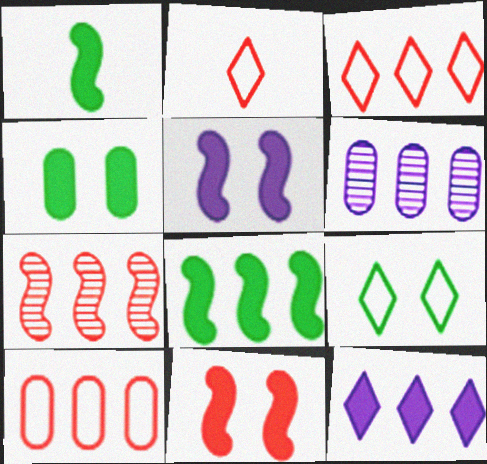[[3, 6, 8]]